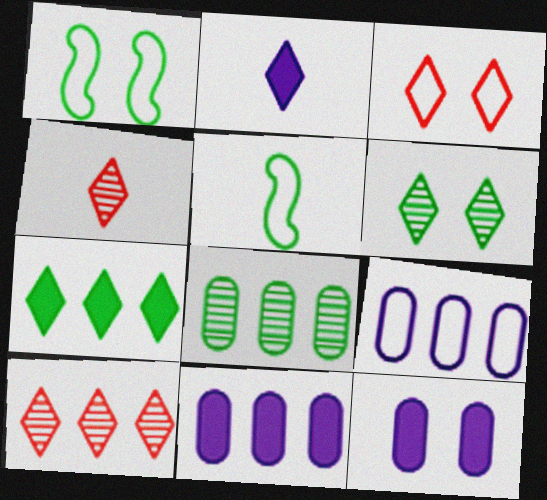[[1, 4, 11], 
[3, 5, 9], 
[5, 10, 12]]